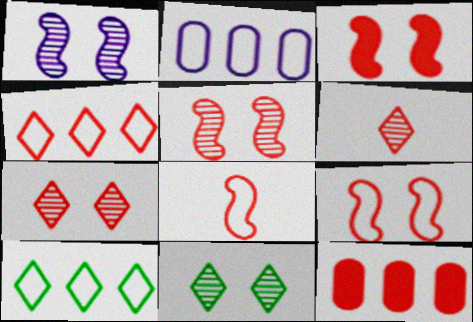[[3, 5, 9], 
[6, 9, 12], 
[7, 8, 12]]